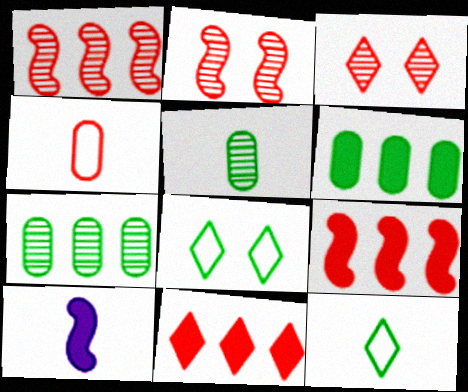[[2, 4, 11], 
[3, 4, 9]]